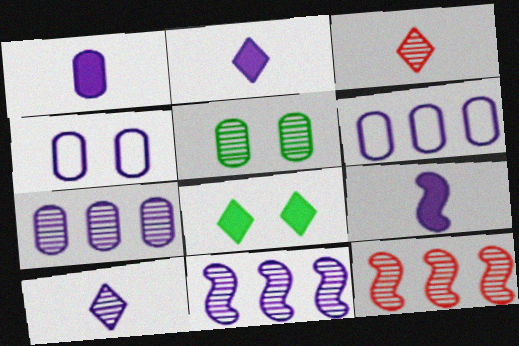[[1, 2, 9], 
[1, 4, 7], 
[2, 4, 11], 
[3, 5, 11], 
[5, 10, 12]]